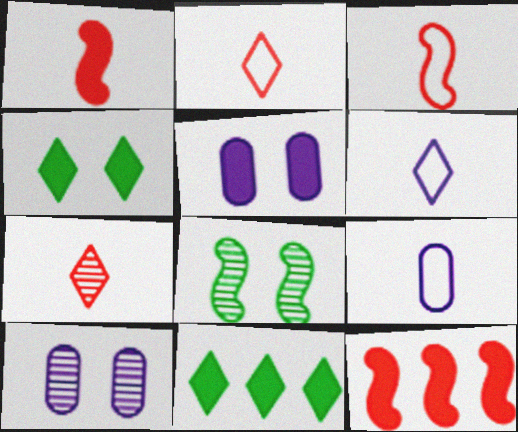[[1, 5, 11], 
[3, 10, 11]]